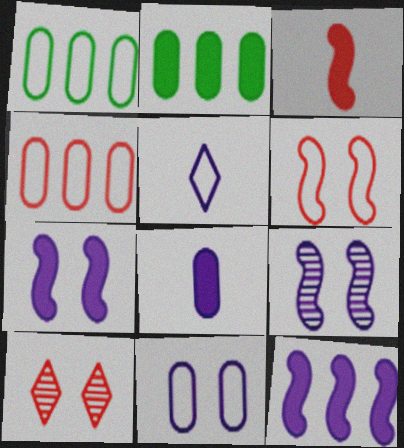[[1, 5, 6], 
[3, 4, 10]]